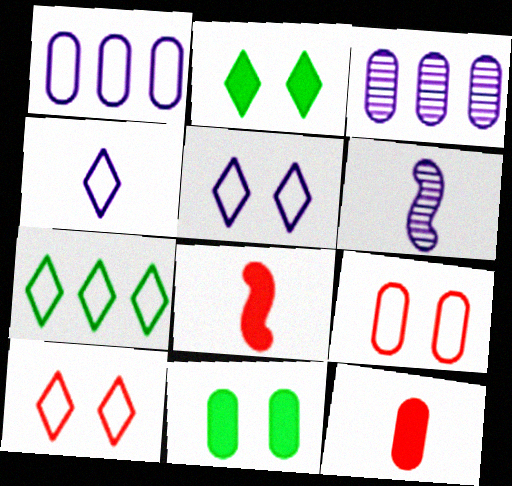[[4, 7, 10]]